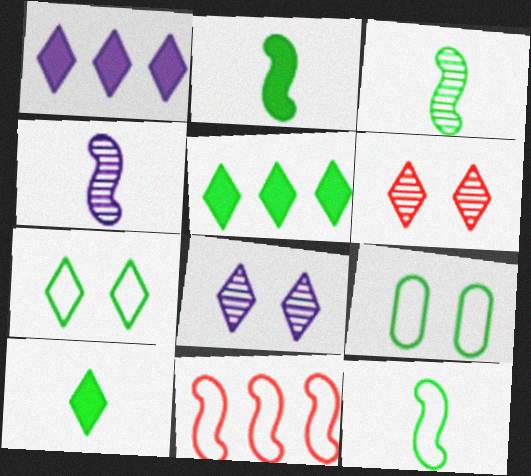[[2, 3, 12], 
[3, 5, 9]]